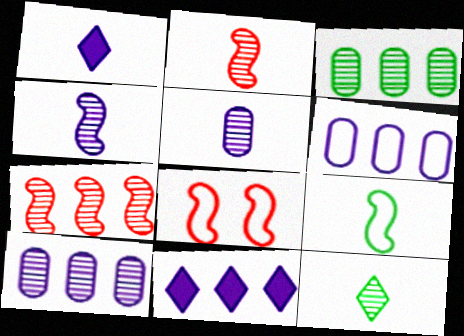[[1, 3, 8], 
[2, 5, 12]]